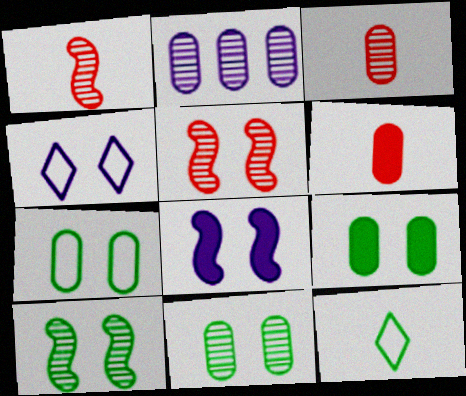[[2, 3, 11], 
[2, 6, 7], 
[4, 5, 9], 
[7, 9, 11]]